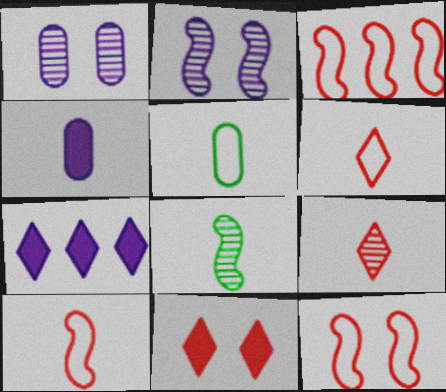[[3, 10, 12], 
[4, 6, 8]]